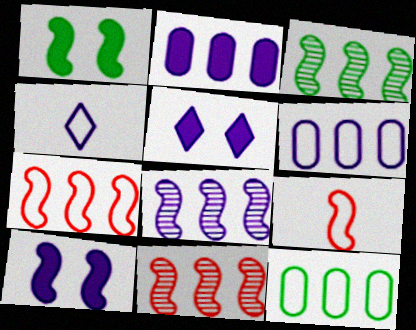[[1, 8, 9], 
[3, 8, 11], 
[3, 9, 10]]